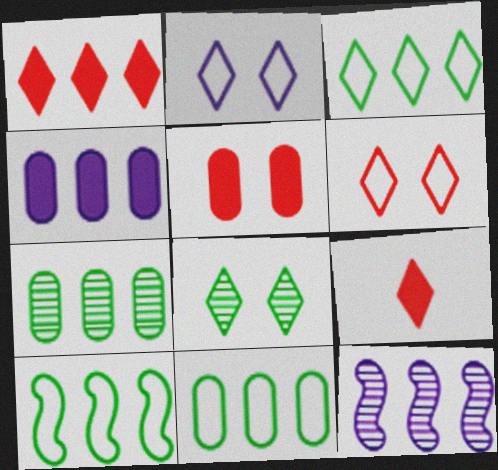[[1, 11, 12], 
[3, 10, 11]]